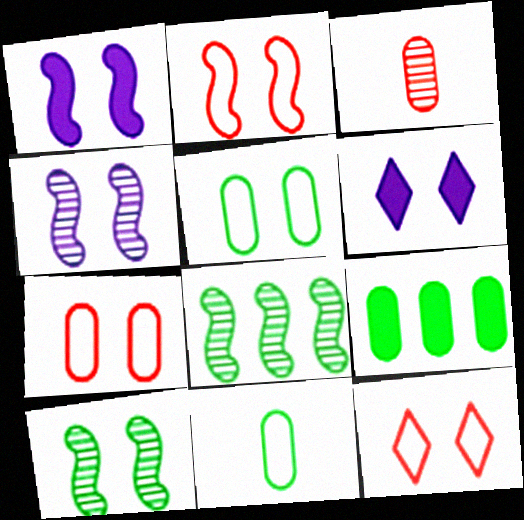[[1, 2, 10], 
[2, 7, 12], 
[6, 7, 10]]